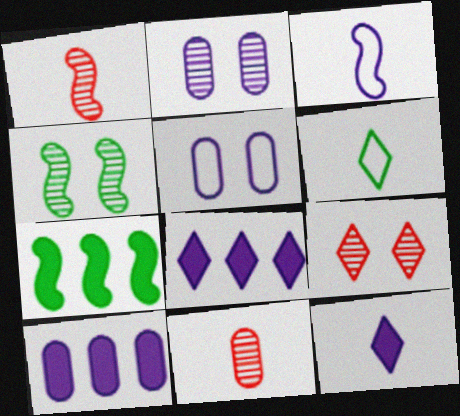[[2, 3, 8], 
[2, 4, 9], 
[6, 8, 9]]